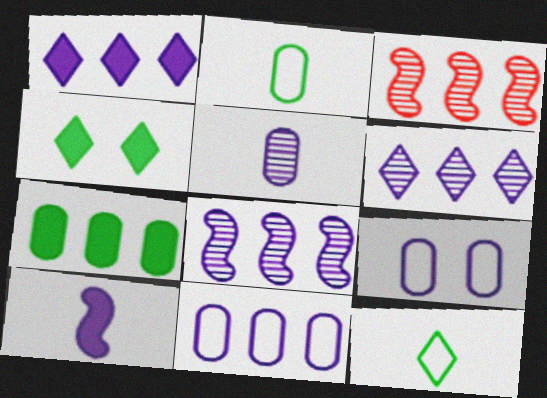[[1, 8, 11], 
[6, 9, 10]]